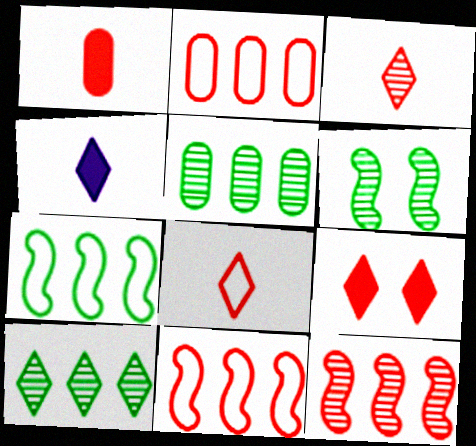[[2, 4, 6]]